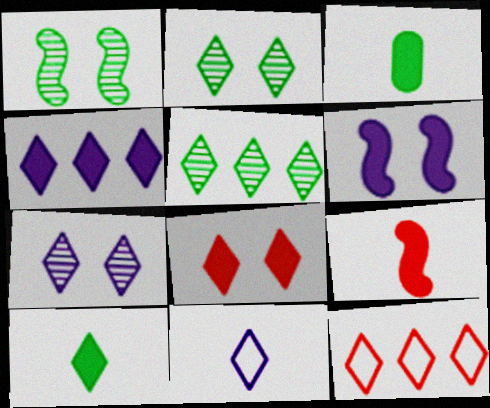[[4, 5, 12], 
[4, 7, 11], 
[4, 8, 10], 
[5, 8, 11], 
[7, 10, 12]]